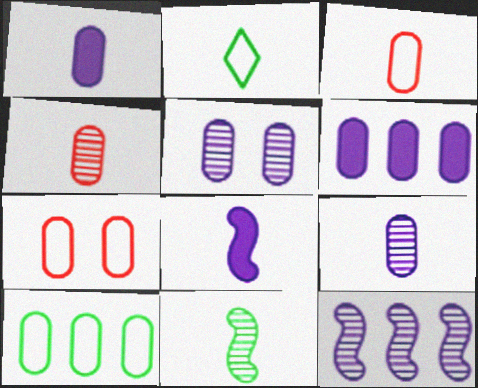[[2, 4, 8]]